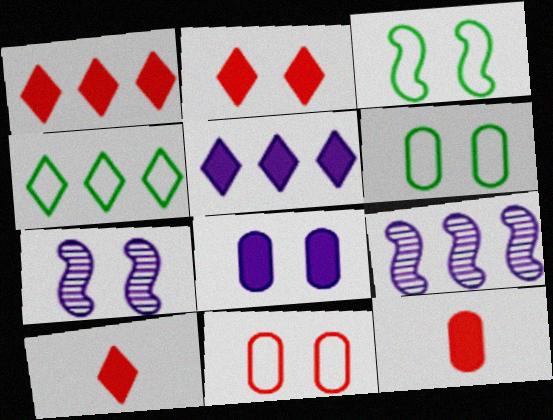[[1, 2, 10], 
[2, 6, 7], 
[4, 7, 12], 
[6, 9, 10]]